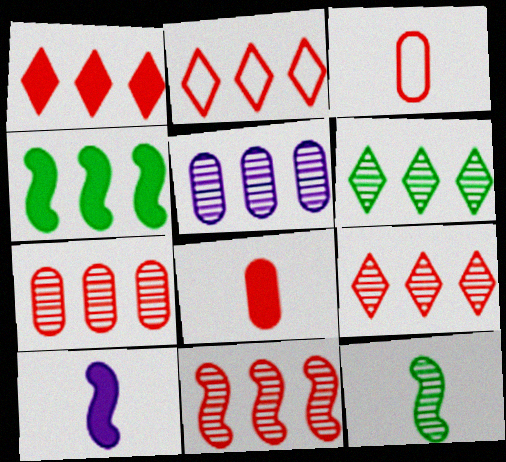[[1, 2, 9], 
[2, 4, 5], 
[5, 6, 11], 
[7, 9, 11]]